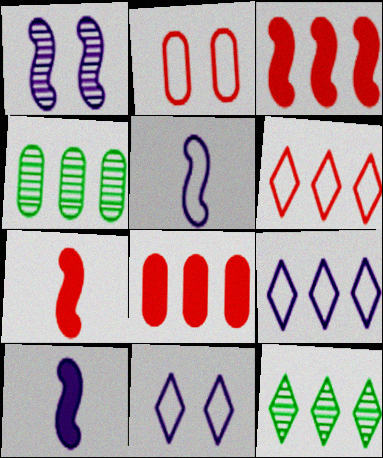[[2, 10, 12], 
[3, 4, 9], 
[4, 7, 11]]